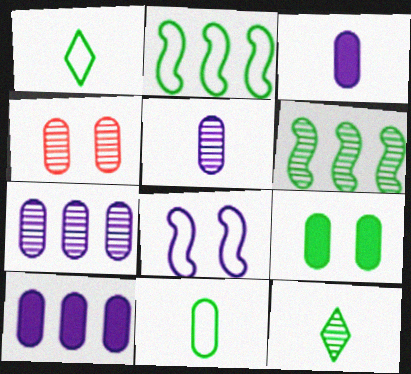[[1, 6, 9], 
[2, 9, 12], 
[4, 10, 11]]